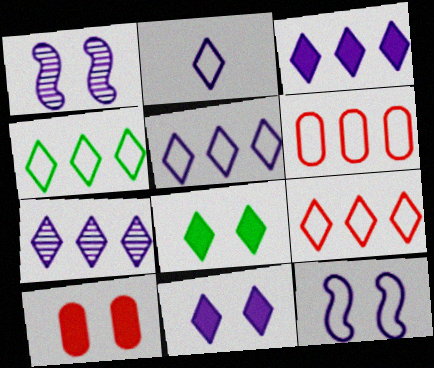[[2, 7, 11], 
[3, 5, 7], 
[4, 5, 9]]